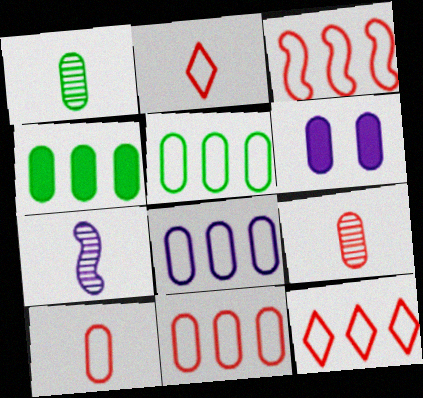[[1, 6, 11], 
[3, 11, 12], 
[5, 6, 9], 
[5, 8, 11]]